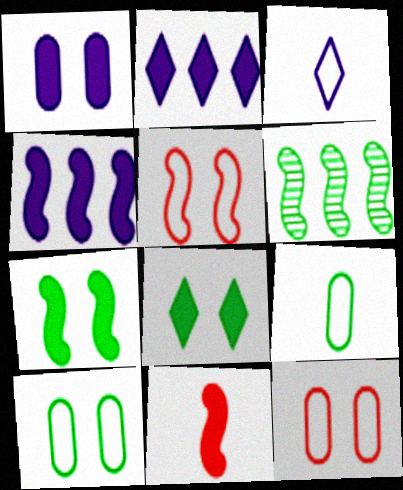[[4, 7, 11], 
[6, 8, 9]]